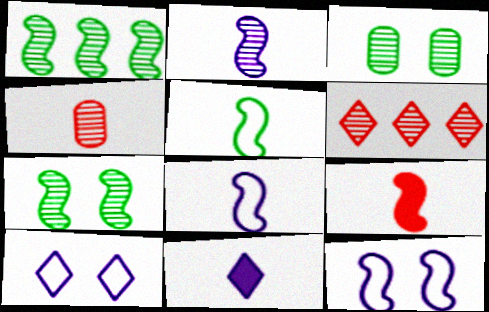[[1, 9, 12], 
[2, 3, 6], 
[2, 5, 9], 
[4, 5, 11]]